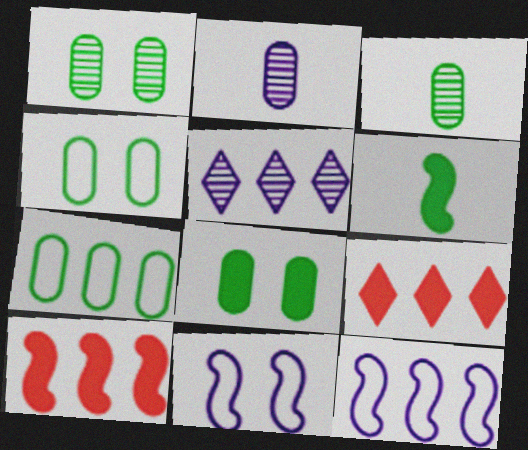[[1, 4, 8], 
[3, 7, 8], 
[3, 9, 11], 
[5, 7, 10]]